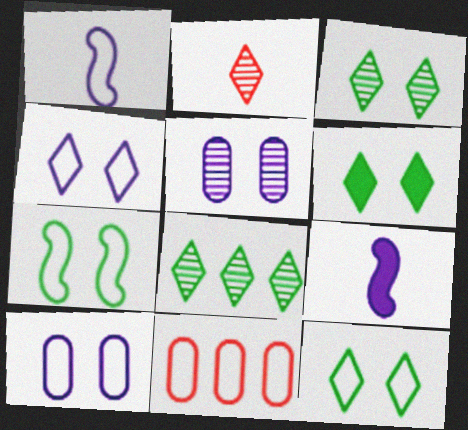[[1, 11, 12], 
[3, 6, 12], 
[3, 9, 11]]